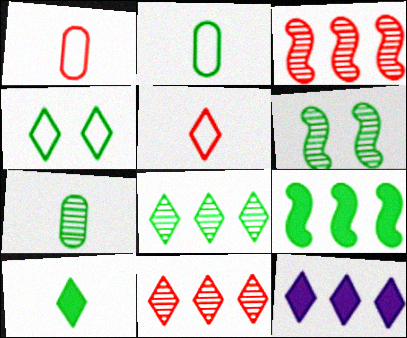[[1, 6, 12], 
[4, 7, 9], 
[4, 8, 10], 
[6, 7, 8]]